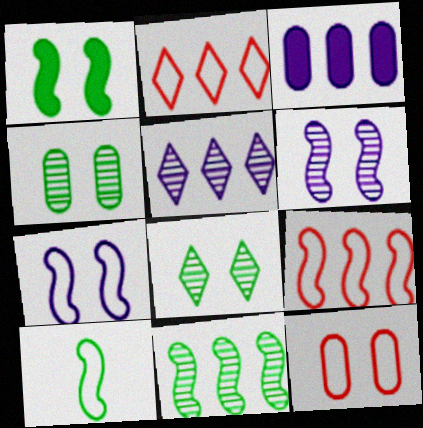[[1, 10, 11], 
[2, 3, 11], 
[7, 9, 10]]